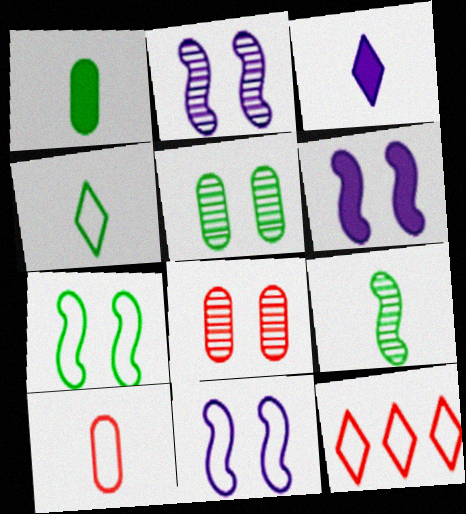[[1, 2, 12], 
[1, 4, 9], 
[2, 6, 11], 
[3, 9, 10]]